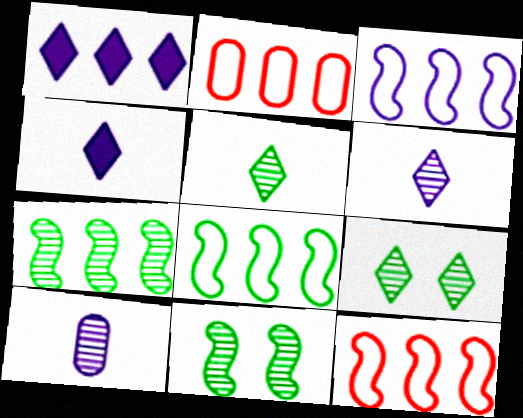[[1, 2, 7], 
[2, 4, 11], 
[3, 8, 12]]